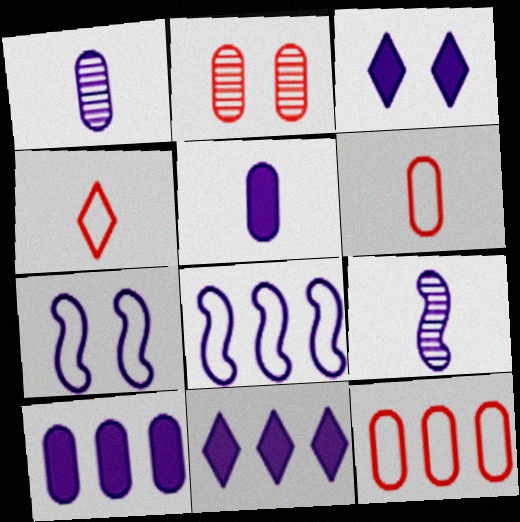[[1, 3, 8], 
[1, 7, 11]]